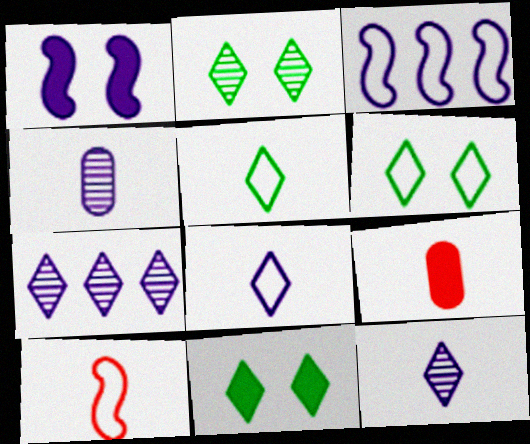[[2, 3, 9], 
[2, 6, 11]]